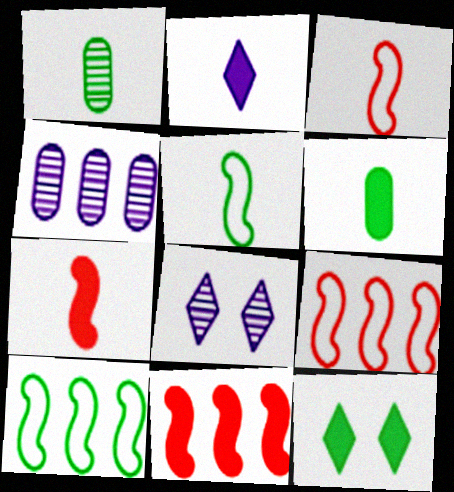[[1, 2, 3], 
[1, 10, 12], 
[2, 6, 7], 
[3, 4, 12], 
[6, 8, 9]]